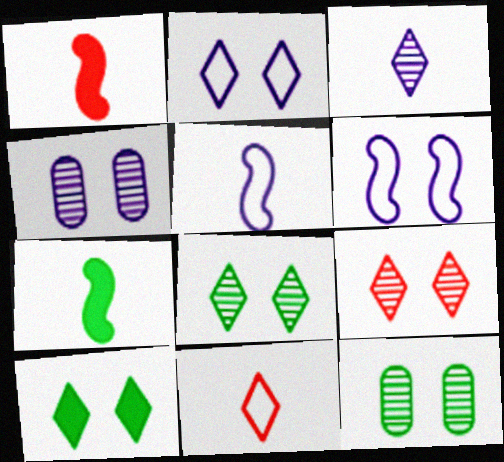[[2, 9, 10]]